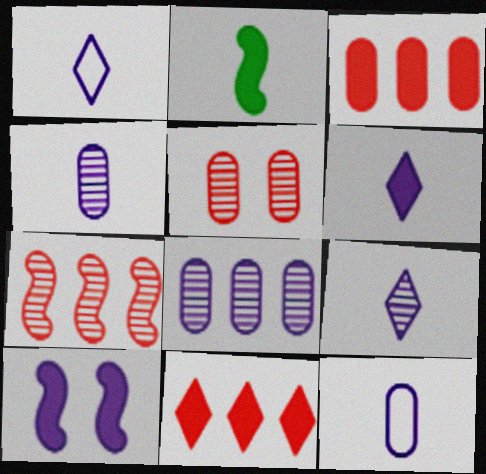[[1, 6, 9], 
[1, 8, 10]]